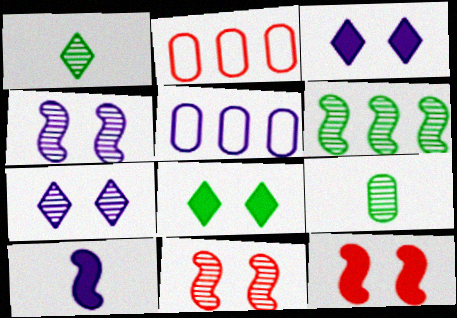[[1, 5, 12], 
[5, 7, 10]]